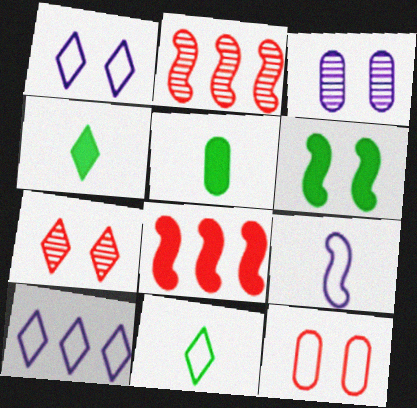[[1, 2, 5], 
[2, 6, 9], 
[3, 8, 11], 
[4, 7, 10]]